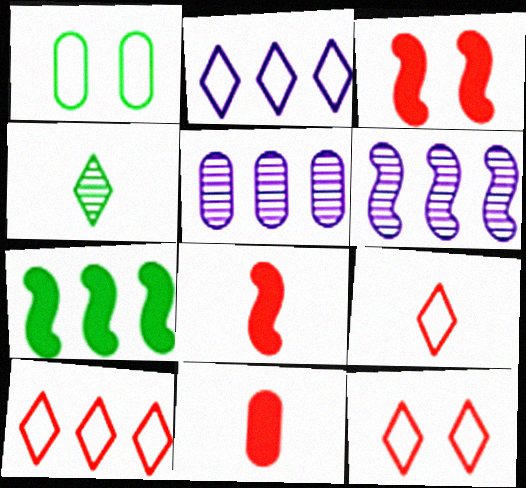[[1, 4, 7], 
[1, 5, 11], 
[5, 7, 10], 
[9, 10, 12]]